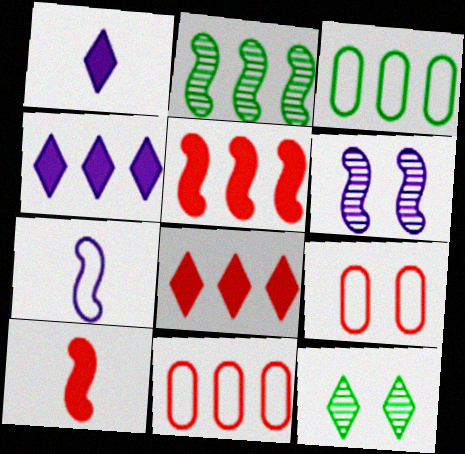[[1, 2, 9], 
[2, 4, 11]]